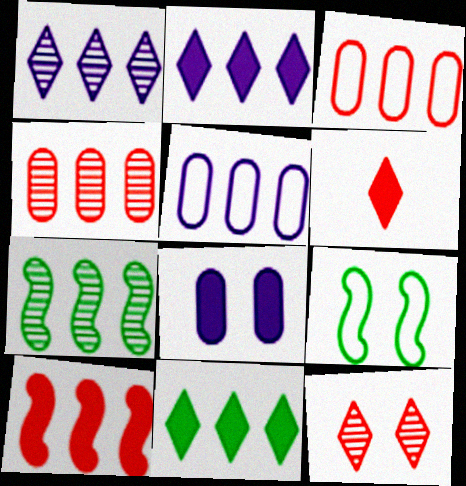[[1, 4, 7], 
[2, 3, 7], 
[8, 9, 12]]